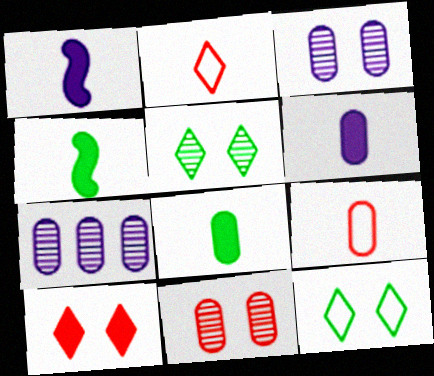[]